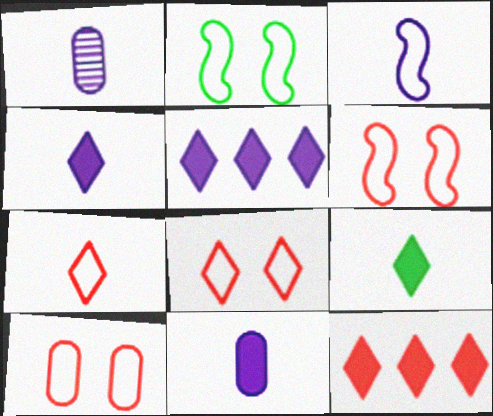[[1, 2, 12], 
[1, 3, 4], 
[6, 8, 10]]